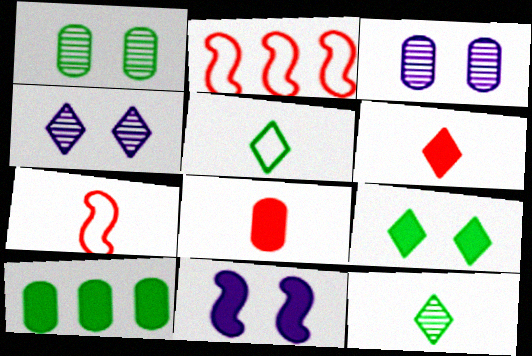[[4, 7, 10], 
[6, 10, 11]]